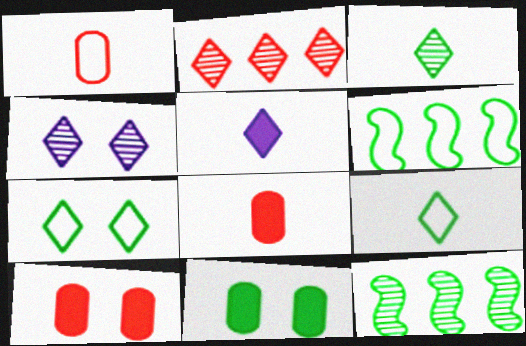[[2, 3, 4], 
[2, 5, 7], 
[3, 6, 11], 
[4, 6, 8], 
[9, 11, 12]]